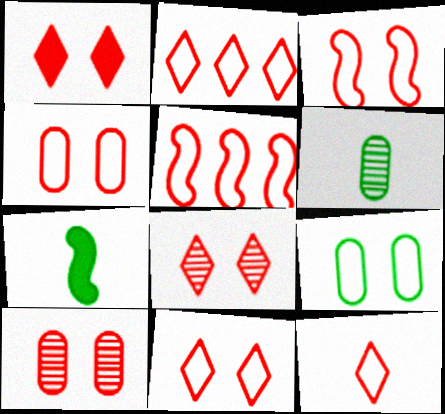[[1, 3, 10], 
[1, 8, 11], 
[2, 11, 12], 
[3, 4, 11], 
[4, 5, 12]]